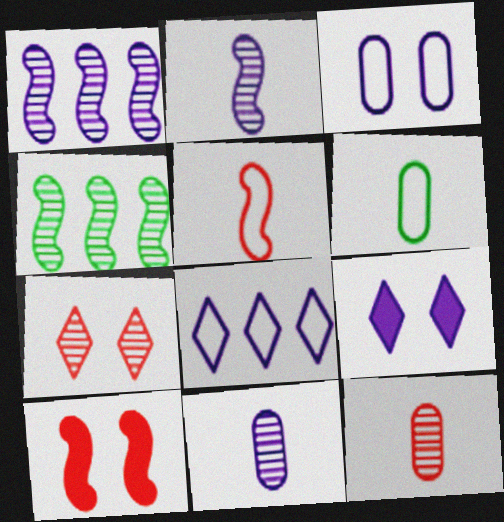[[4, 7, 11]]